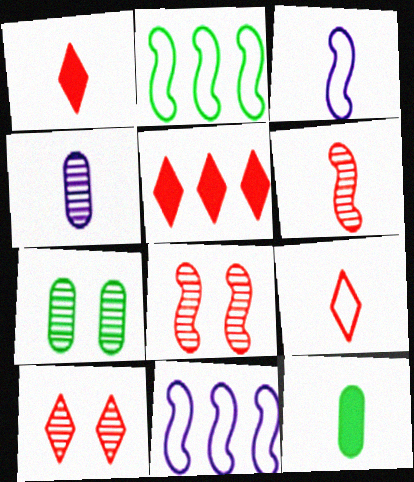[[1, 7, 11], 
[3, 5, 7], 
[5, 9, 10], 
[10, 11, 12]]